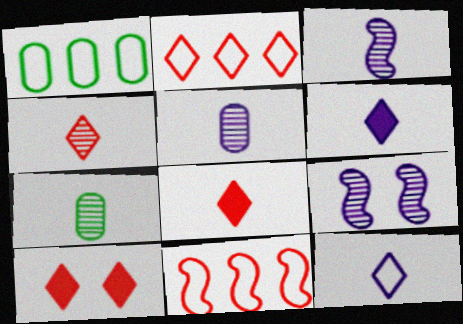[[1, 3, 10], 
[1, 8, 9], 
[2, 4, 10], 
[3, 4, 7]]